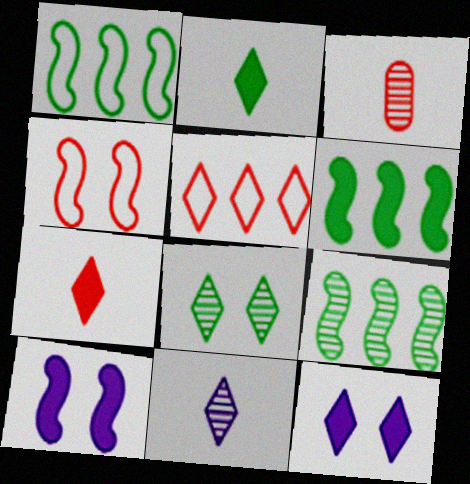[[1, 3, 12], 
[1, 6, 9]]